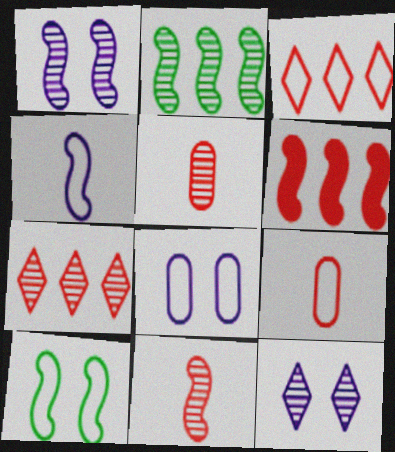[[1, 2, 11], 
[2, 5, 12]]